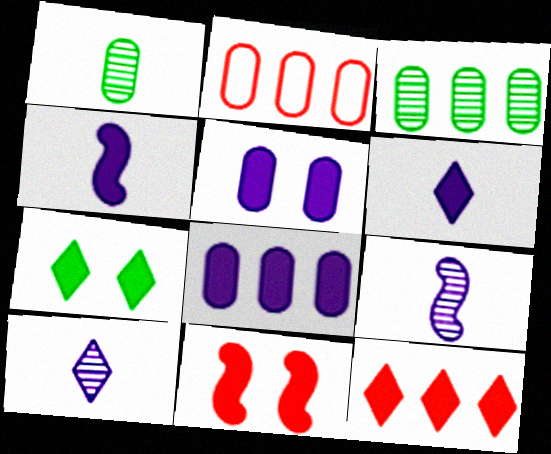[[1, 2, 5], 
[2, 3, 8], 
[2, 7, 9], 
[5, 7, 11], 
[6, 7, 12]]